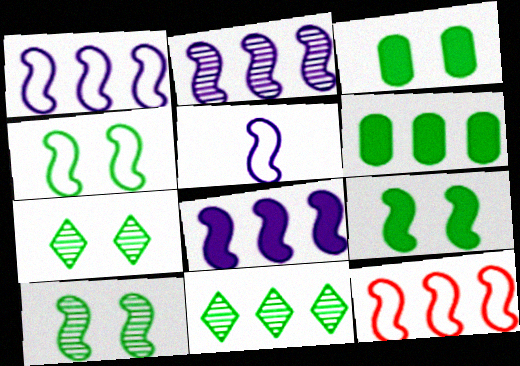[[1, 2, 8], 
[3, 4, 7], 
[4, 5, 12], 
[4, 9, 10]]